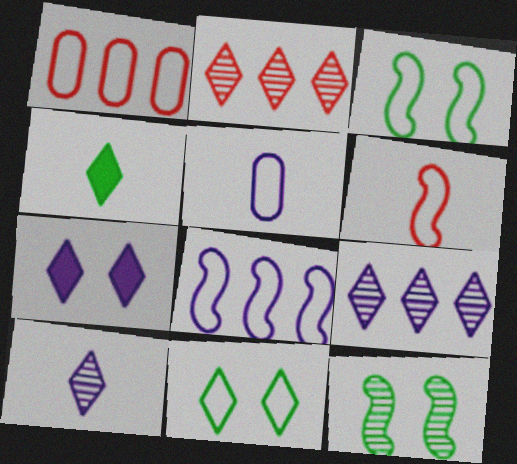[[3, 6, 8]]